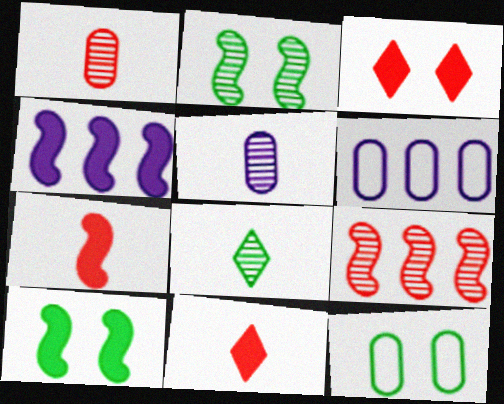[[2, 6, 11], 
[4, 7, 10]]